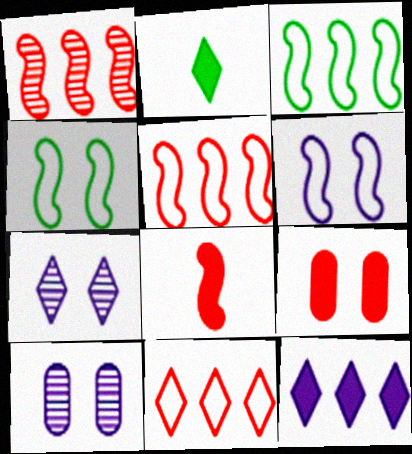[[2, 5, 10], 
[2, 7, 11], 
[4, 7, 9]]